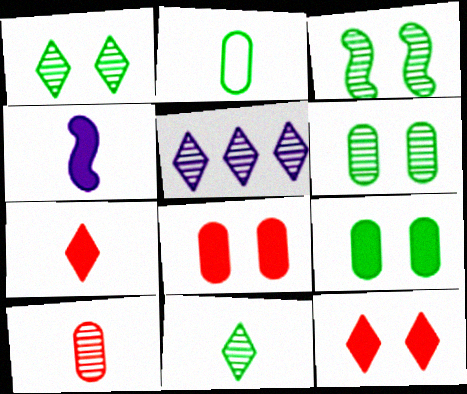[[1, 3, 6], 
[3, 5, 10]]